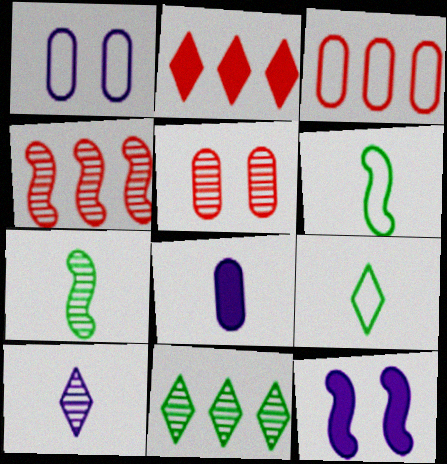[[1, 2, 7], 
[2, 3, 4], 
[4, 6, 12]]